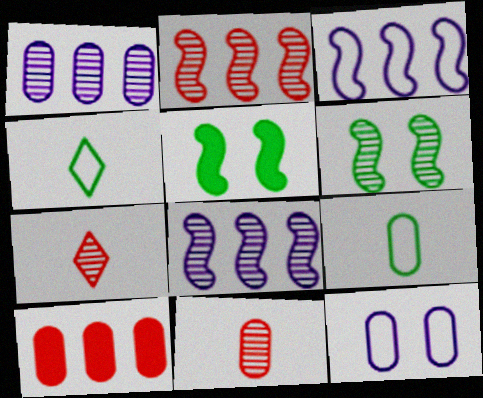[[1, 6, 7]]